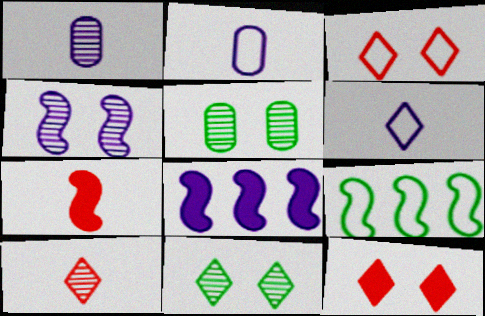[[1, 9, 12], 
[2, 3, 9], 
[4, 7, 9]]